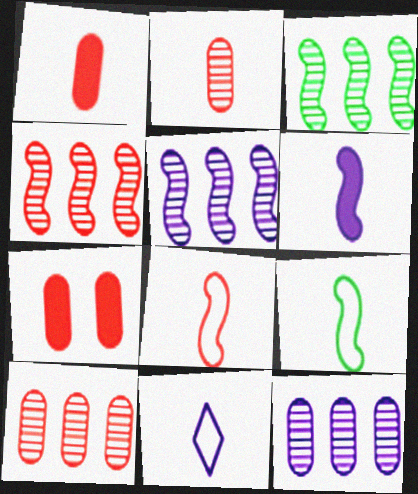[[3, 4, 5], 
[3, 7, 11]]